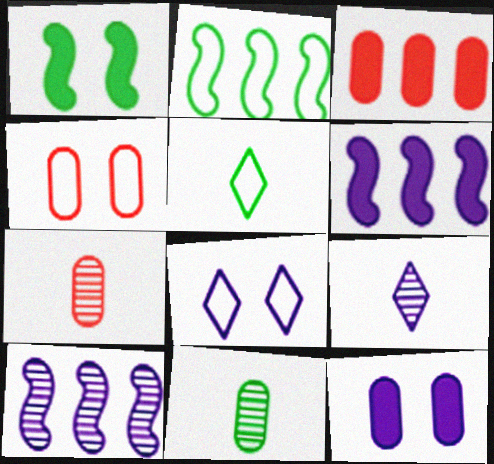[[3, 4, 7]]